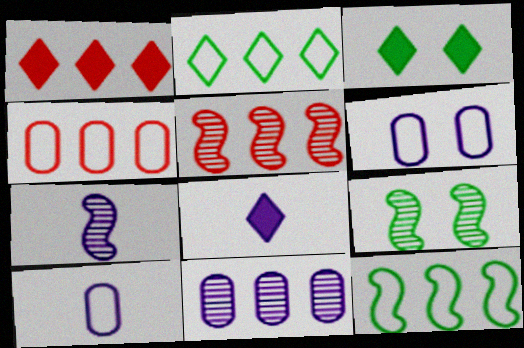[[1, 3, 8], 
[1, 4, 5], 
[1, 9, 10], 
[1, 11, 12], 
[3, 4, 7], 
[3, 5, 10], 
[4, 8, 9], 
[5, 7, 9], 
[7, 8, 10]]